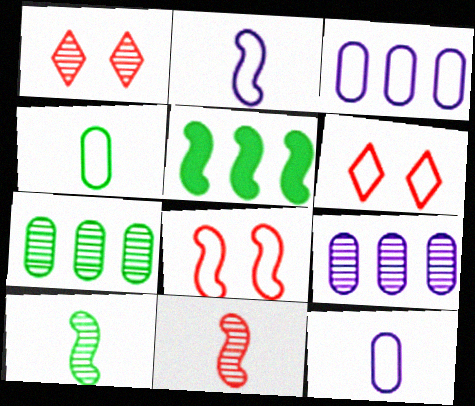[[1, 5, 12], 
[1, 9, 10]]